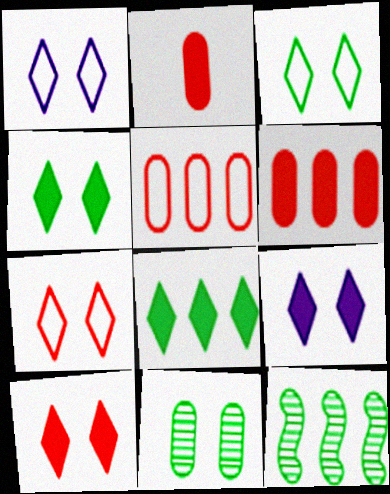[[1, 2, 12], 
[1, 3, 7], 
[4, 9, 10]]